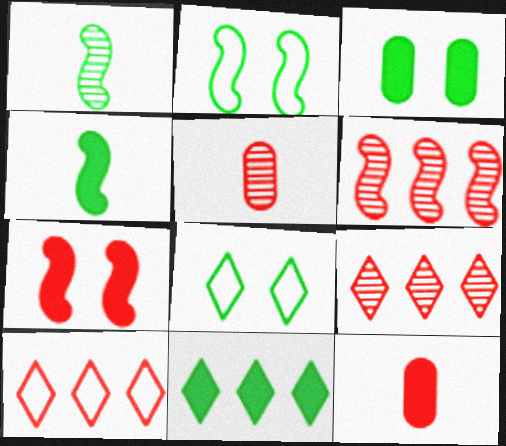[[3, 4, 11], 
[5, 7, 10]]